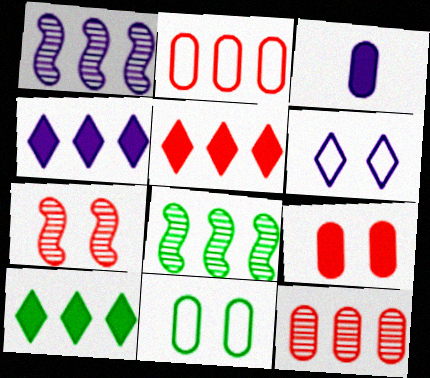[[1, 2, 10], 
[1, 3, 6], 
[2, 4, 8], 
[3, 11, 12], 
[4, 5, 10]]